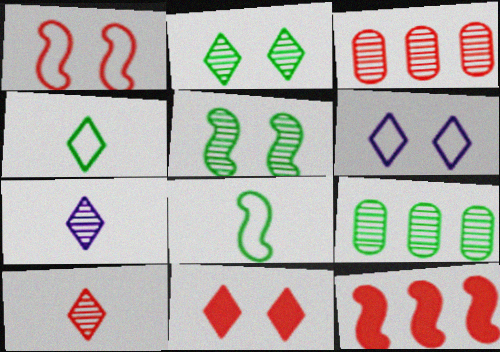[[2, 6, 11], 
[3, 5, 7]]